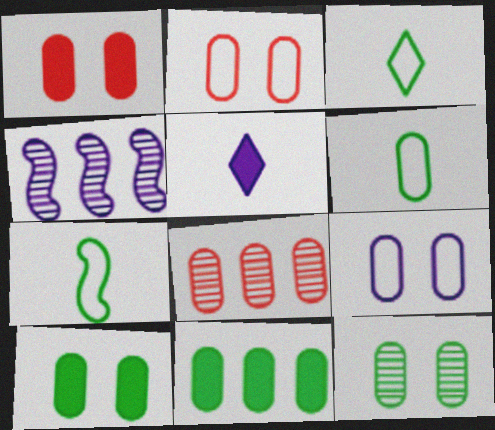[[1, 3, 4], 
[1, 9, 12], 
[3, 6, 7], 
[4, 5, 9], 
[6, 11, 12]]